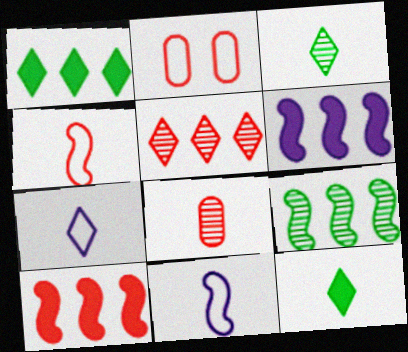[[2, 3, 6], 
[8, 11, 12]]